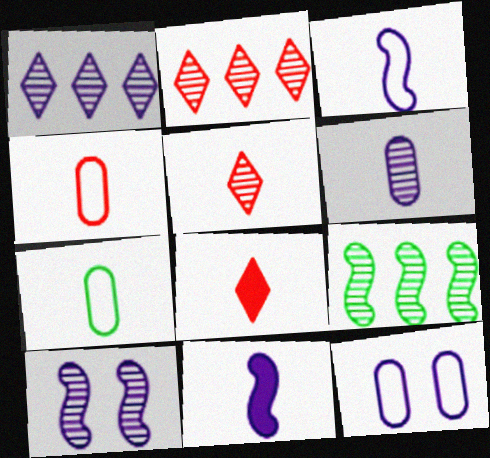[[1, 6, 10], 
[1, 11, 12], 
[5, 7, 11], 
[8, 9, 12]]